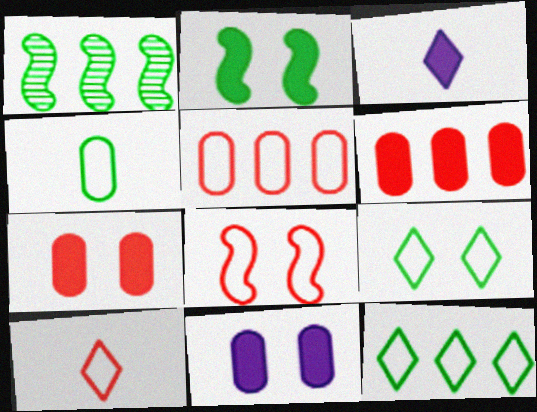[[1, 10, 11], 
[2, 3, 6], 
[5, 8, 10]]